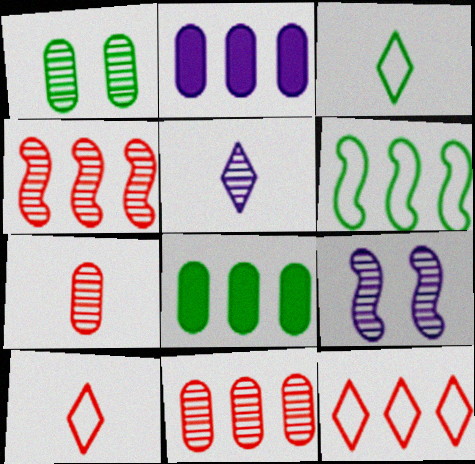[[1, 4, 5], 
[8, 9, 10]]